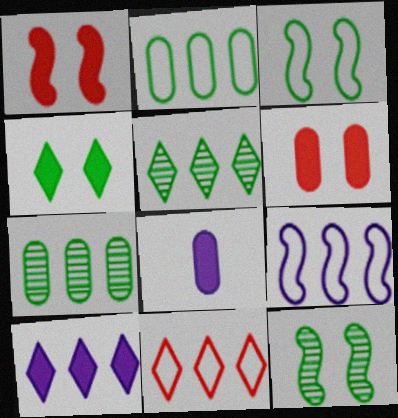[[2, 9, 11], 
[5, 10, 11], 
[8, 11, 12]]